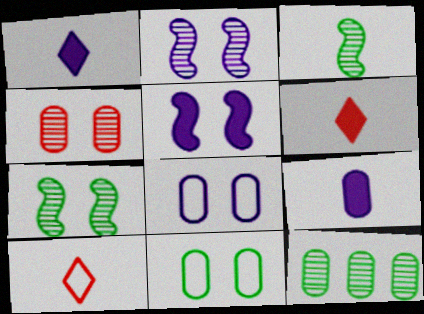[[3, 9, 10], 
[5, 10, 12]]